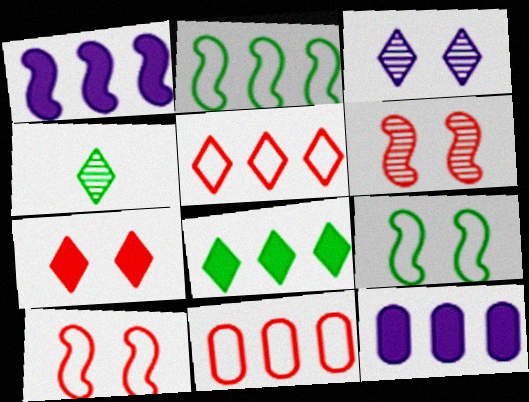[[4, 10, 12]]